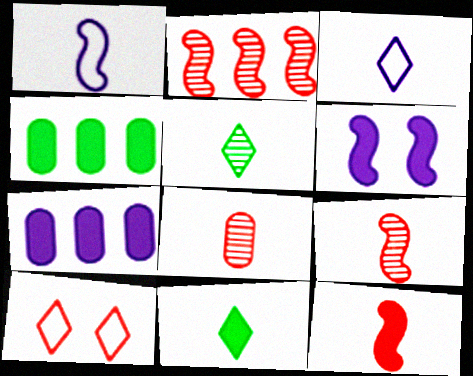[[1, 8, 11]]